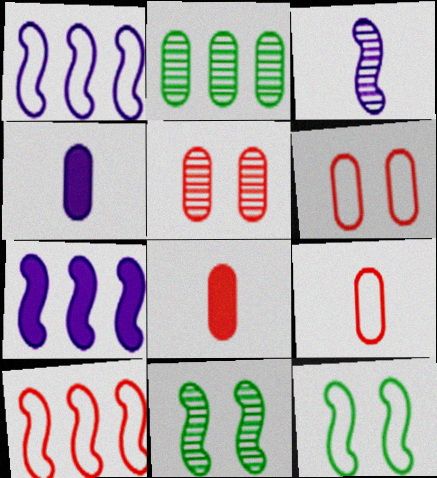[[2, 4, 6]]